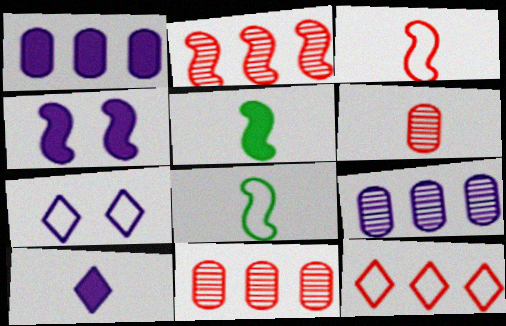[[1, 4, 10], 
[2, 4, 8], 
[5, 7, 11], 
[6, 8, 10]]